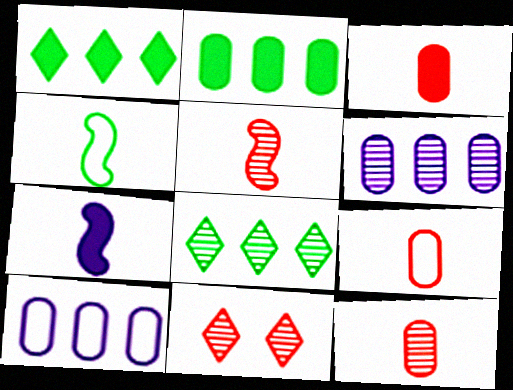[[3, 9, 12], 
[4, 5, 7]]